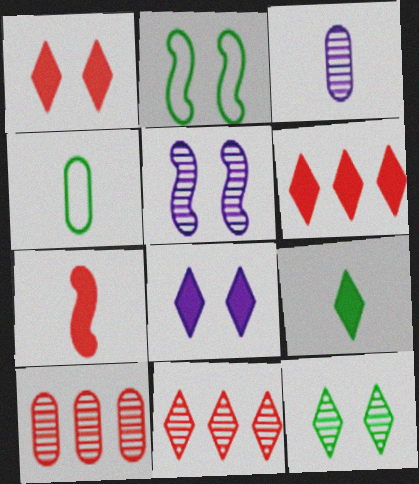[[2, 3, 6], 
[4, 5, 6], 
[6, 8, 9]]